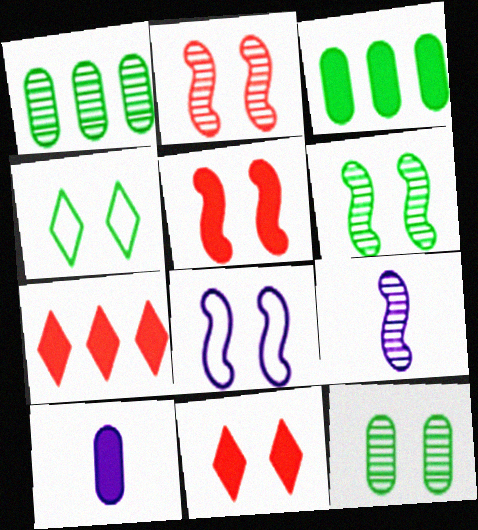[[5, 6, 8], 
[8, 11, 12]]